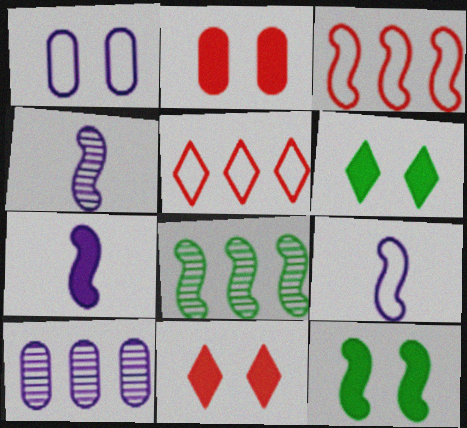[[3, 4, 12], 
[4, 7, 9]]